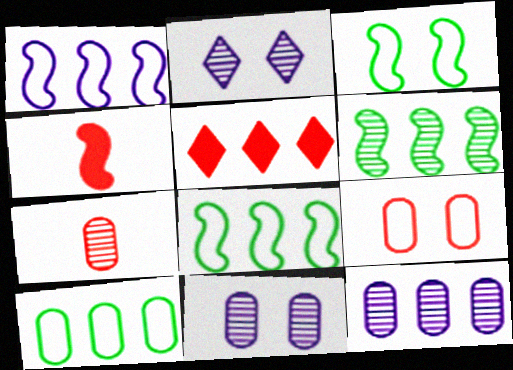[[2, 4, 10], 
[2, 6, 7], 
[5, 8, 12]]